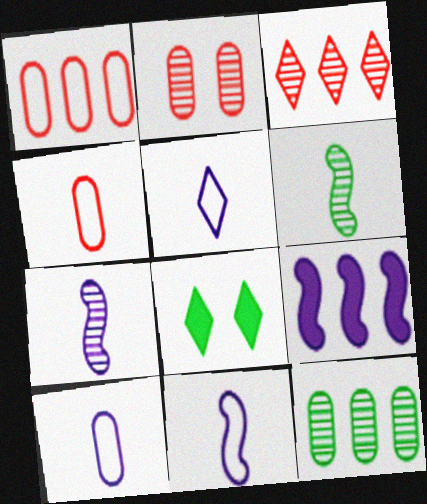[[1, 7, 8], 
[3, 5, 8], 
[5, 10, 11]]